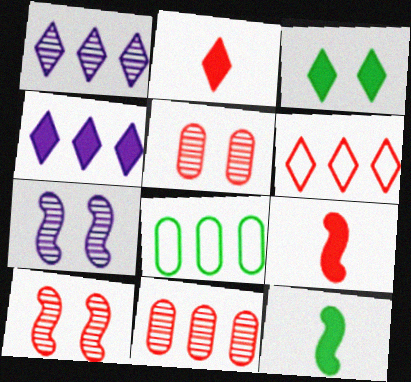[[2, 3, 4], 
[2, 7, 8], 
[5, 6, 9]]